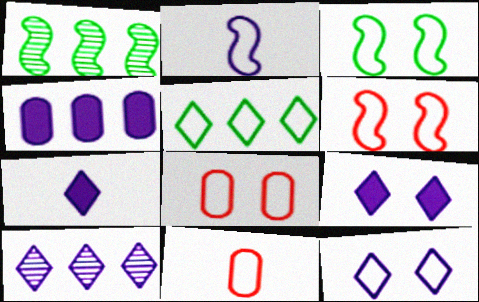[[1, 7, 8], 
[1, 9, 11], 
[2, 5, 8], 
[3, 8, 12], 
[7, 10, 12]]